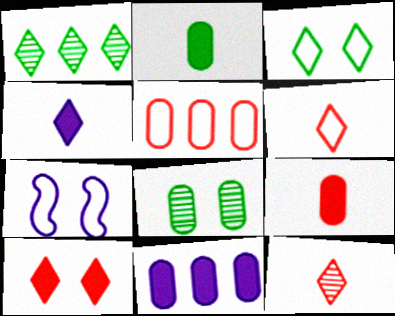[[1, 7, 9], 
[7, 8, 10]]